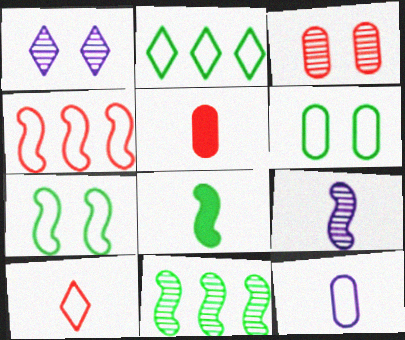[[7, 8, 11]]